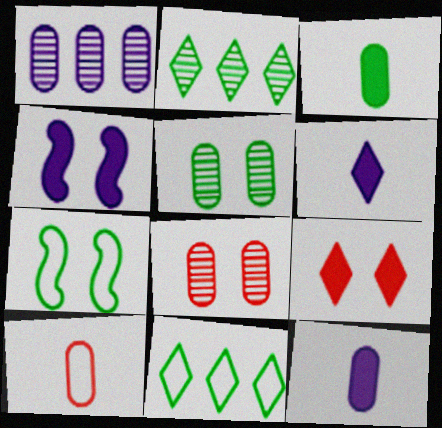[[2, 3, 7], 
[2, 4, 10]]